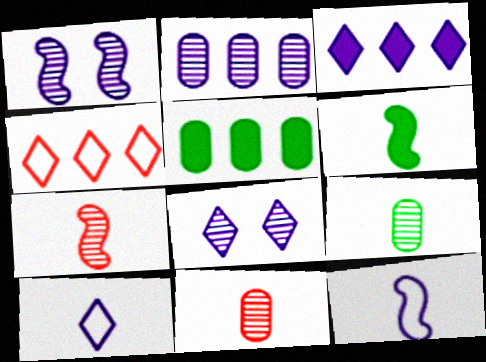[[3, 8, 10], 
[6, 7, 12], 
[6, 10, 11]]